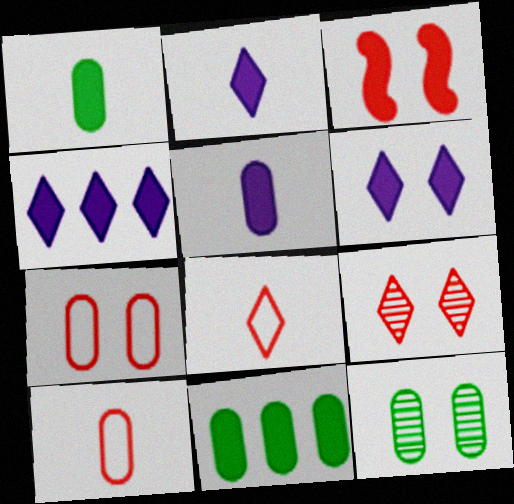[[1, 3, 4], 
[2, 3, 11], 
[2, 4, 6], 
[3, 7, 9]]